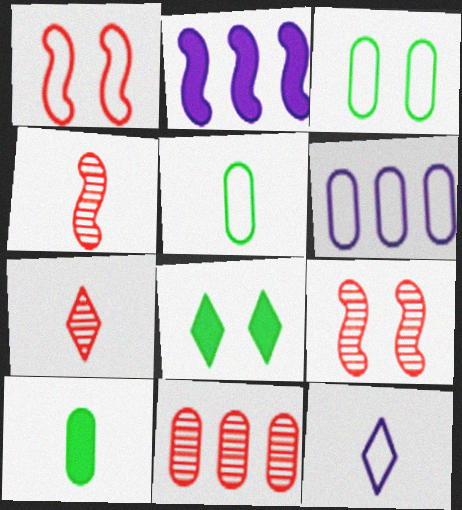[[2, 3, 7], 
[4, 6, 8], 
[4, 10, 12], 
[7, 9, 11]]